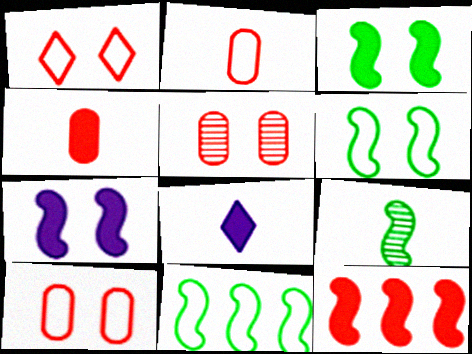[[2, 8, 9], 
[3, 9, 11], 
[5, 8, 11]]